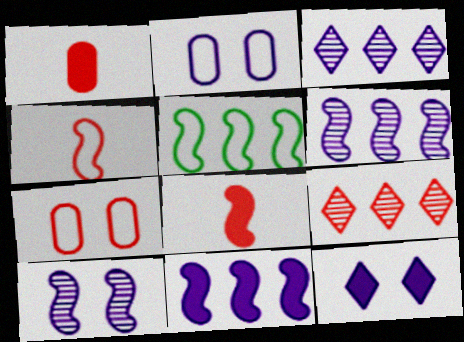[[2, 10, 12], 
[5, 8, 10], 
[7, 8, 9]]